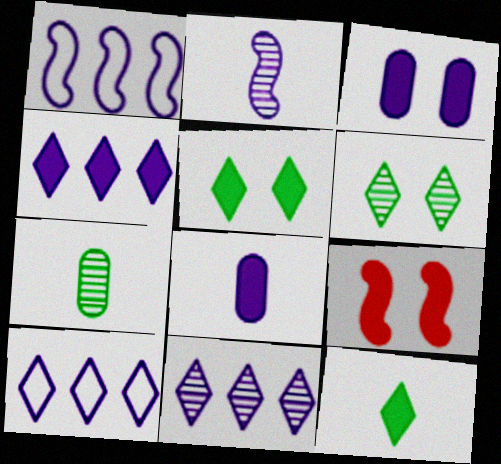[[2, 3, 10], 
[3, 5, 9], 
[4, 10, 11], 
[7, 9, 10]]